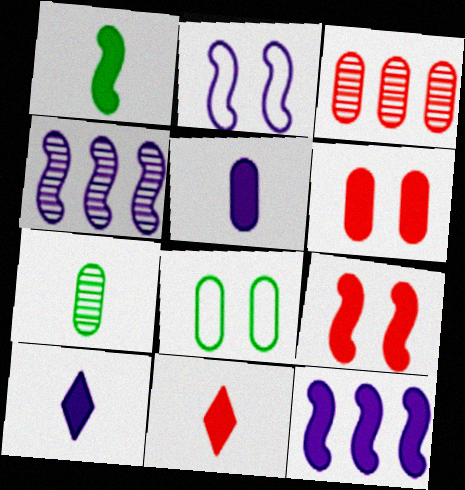[[1, 5, 11], 
[1, 9, 12], 
[3, 5, 8], 
[4, 8, 11]]